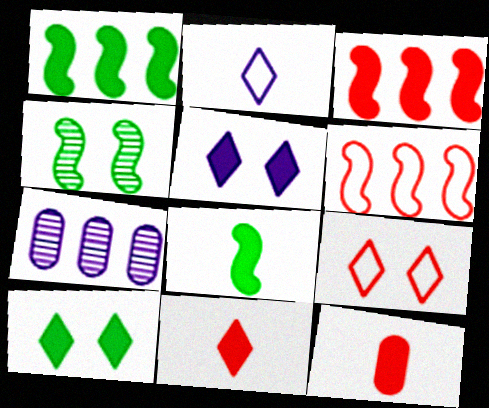[[1, 5, 12], 
[7, 8, 9]]